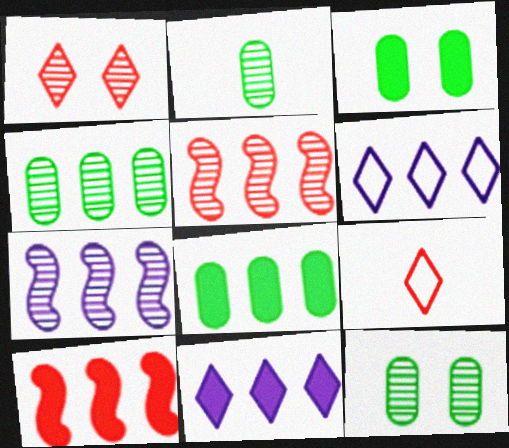[[1, 2, 7], 
[2, 4, 12], 
[3, 7, 9], 
[4, 6, 10], 
[5, 6, 8], 
[8, 10, 11]]